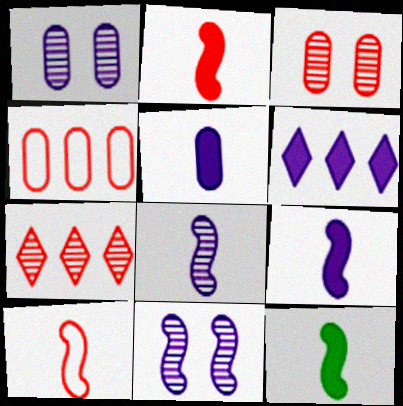[[2, 9, 12], 
[8, 10, 12]]